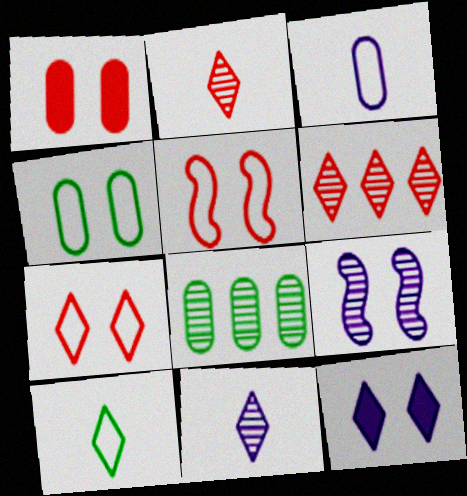[[1, 3, 8], 
[2, 8, 9], 
[6, 10, 12]]